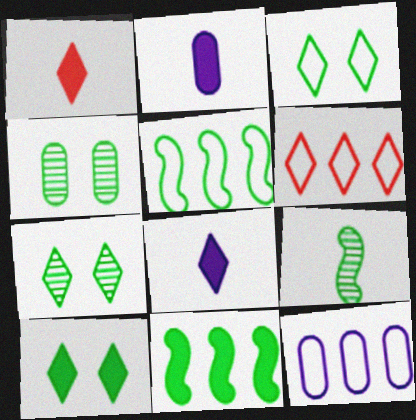[[3, 7, 10], 
[5, 6, 12], 
[6, 7, 8]]